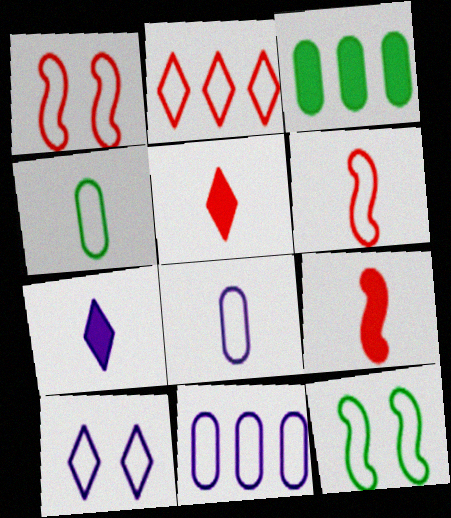[[2, 8, 12]]